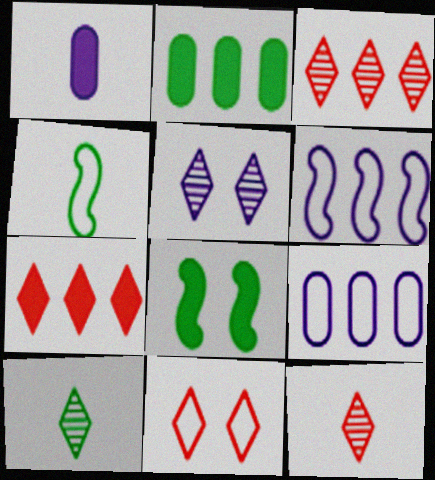[[1, 4, 12], 
[1, 5, 6], 
[1, 7, 8], 
[2, 3, 6], 
[3, 5, 10], 
[4, 9, 11], 
[7, 11, 12], 
[8, 9, 12]]